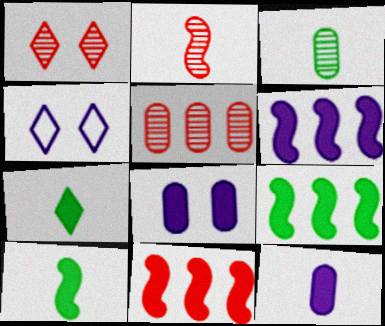[[1, 2, 5], 
[3, 4, 11], 
[4, 5, 10], 
[6, 9, 11], 
[7, 8, 11]]